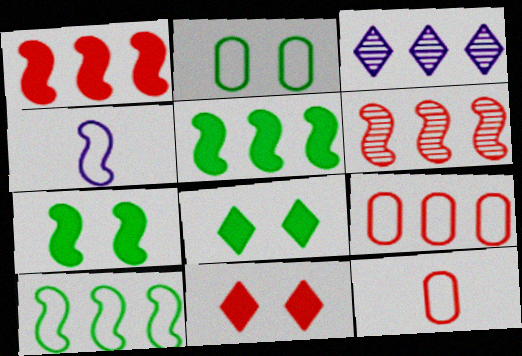[[3, 5, 9], 
[3, 7, 12], 
[4, 6, 7], 
[6, 11, 12]]